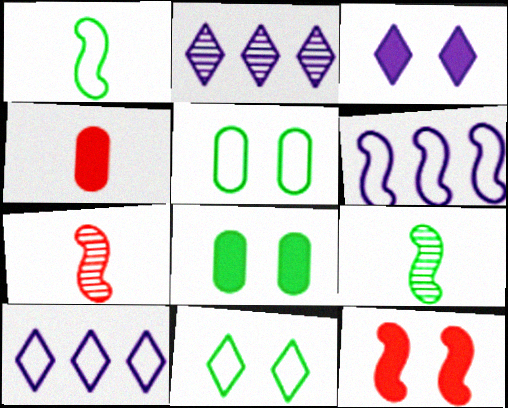[[3, 8, 12], 
[6, 9, 12], 
[7, 8, 10]]